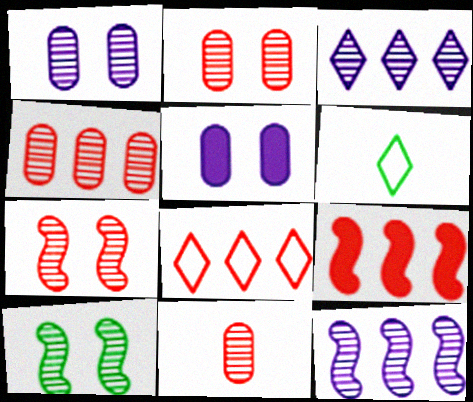[[1, 6, 9], 
[2, 4, 11], 
[3, 10, 11], 
[4, 8, 9]]